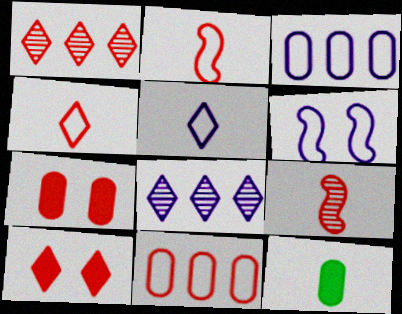[[1, 2, 7], 
[1, 4, 10], 
[1, 6, 12], 
[3, 5, 6], 
[5, 9, 12], 
[9, 10, 11]]